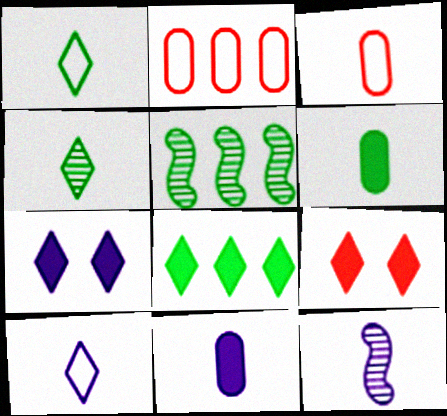[[3, 5, 7], 
[10, 11, 12]]